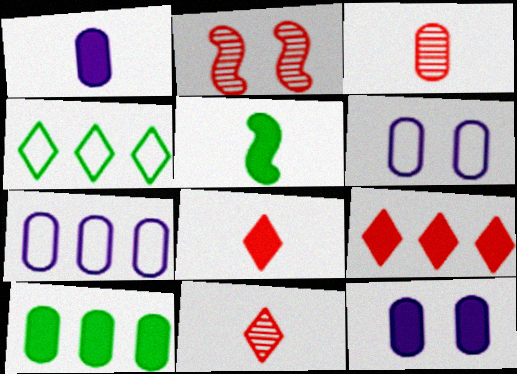[[1, 2, 4], 
[1, 5, 8], 
[3, 6, 10], 
[5, 9, 12]]